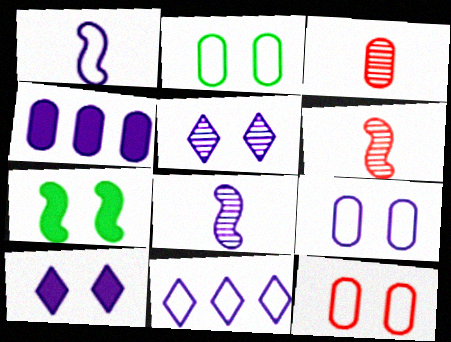[[1, 4, 5], 
[1, 9, 11], 
[2, 3, 4], 
[2, 9, 12], 
[3, 7, 11], 
[5, 7, 12]]